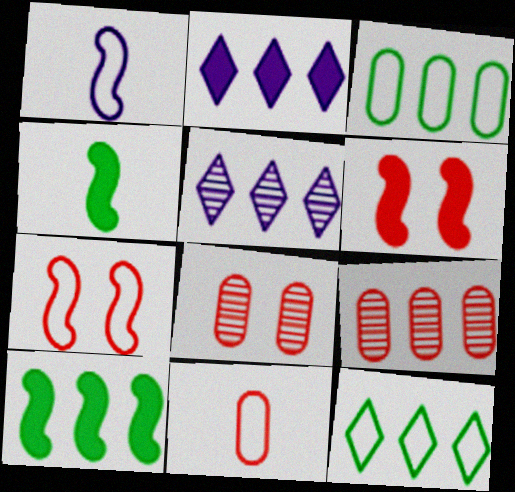[]